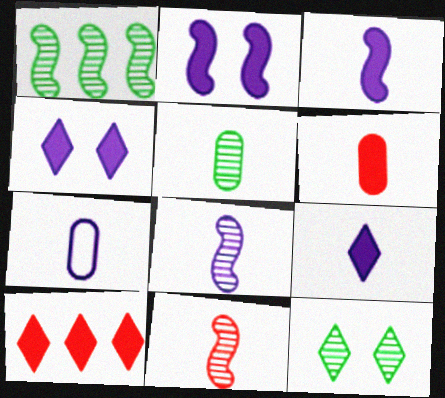[[1, 5, 12], 
[5, 6, 7], 
[7, 8, 9]]